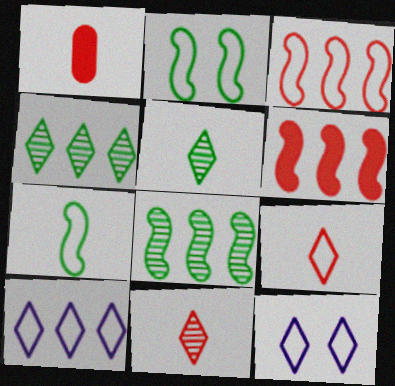[[1, 8, 12]]